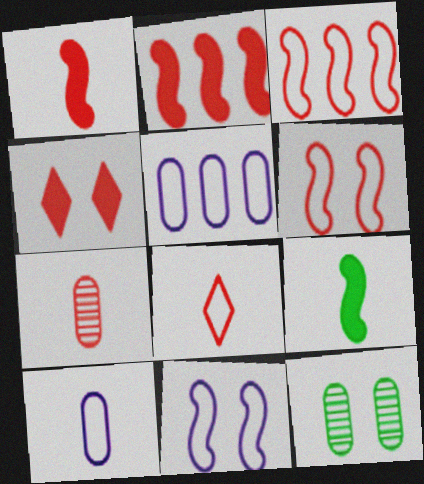[[1, 7, 8], 
[3, 4, 7], 
[4, 11, 12]]